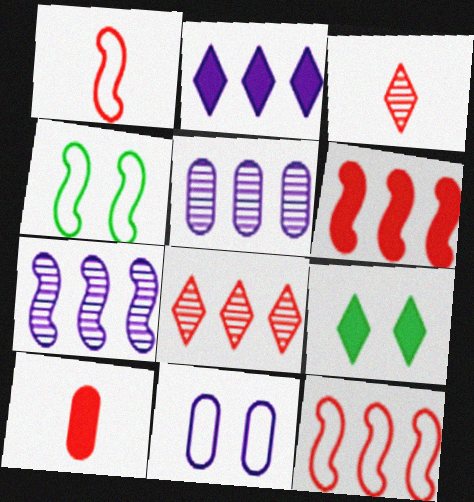[[1, 3, 10], 
[1, 5, 9]]